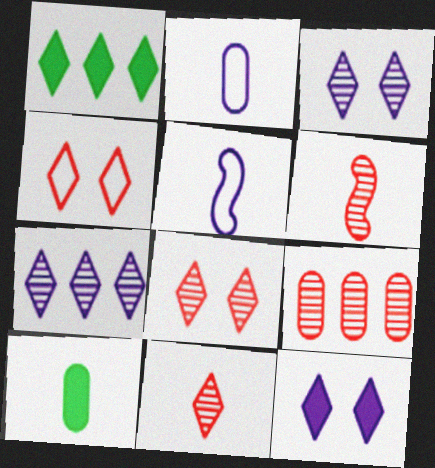[[5, 10, 11], 
[6, 8, 9]]